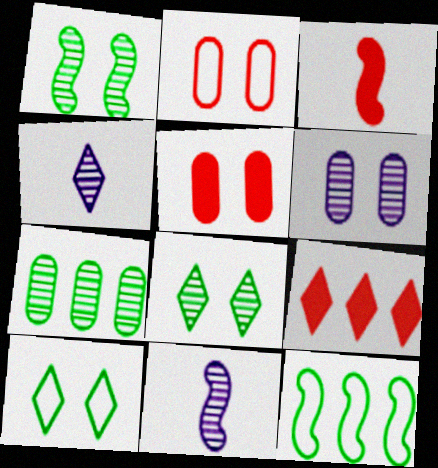[[3, 5, 9], 
[4, 5, 12], 
[4, 9, 10]]